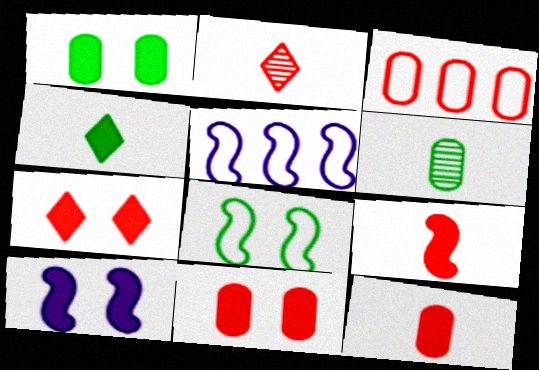[[1, 2, 5], 
[1, 7, 10], 
[5, 6, 7]]